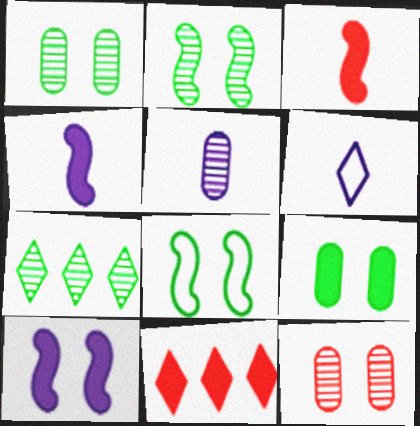[[4, 5, 6], 
[4, 9, 11], 
[5, 8, 11]]